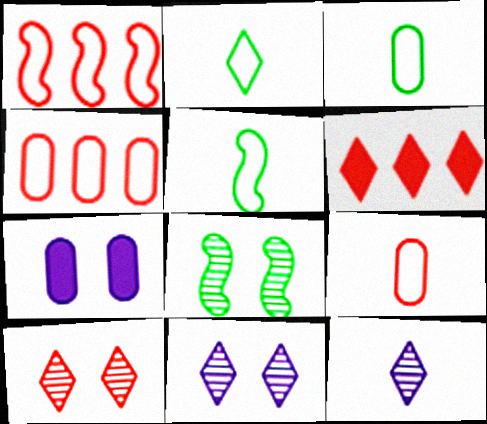[[2, 3, 5], 
[2, 6, 11]]